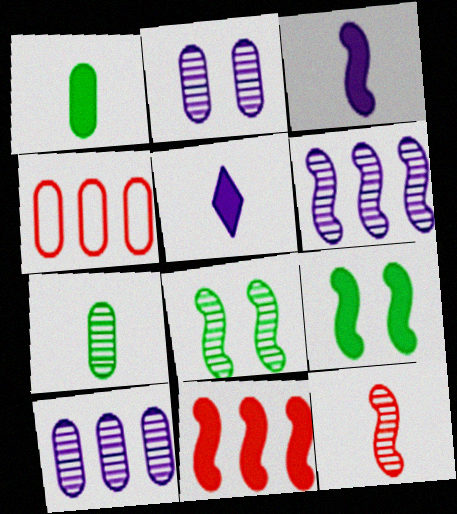[[1, 2, 4], 
[3, 9, 11], 
[4, 5, 8], 
[6, 8, 12]]